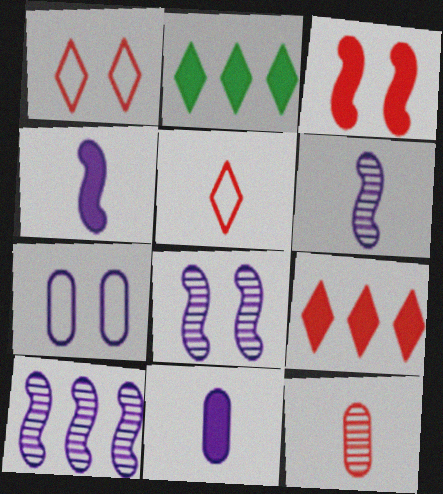[[2, 3, 11], 
[6, 8, 10]]